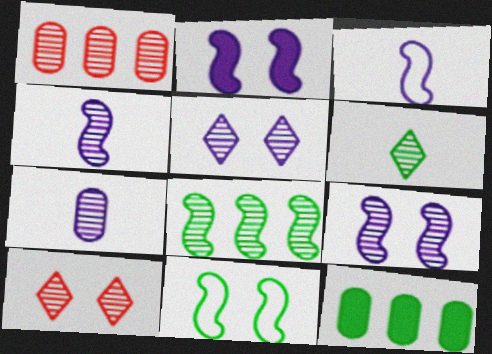[[1, 6, 9], 
[3, 10, 12], 
[6, 11, 12], 
[7, 8, 10]]